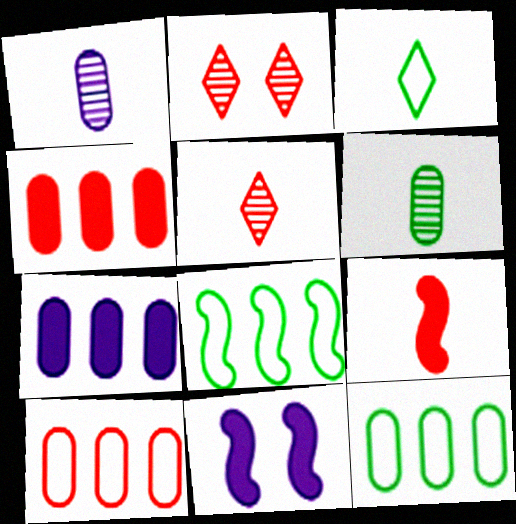[[1, 3, 9], 
[2, 9, 10], 
[5, 11, 12]]